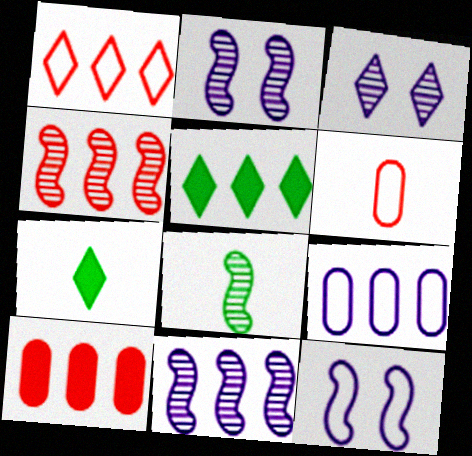[[1, 3, 7], 
[1, 4, 10], 
[2, 4, 8], 
[2, 5, 6], 
[4, 5, 9]]